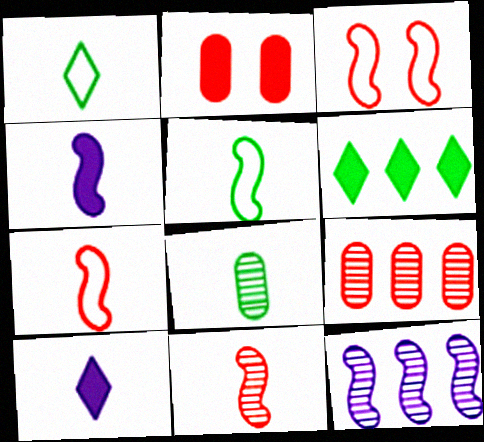[[1, 2, 12], 
[2, 4, 6], 
[4, 5, 11], 
[7, 8, 10]]